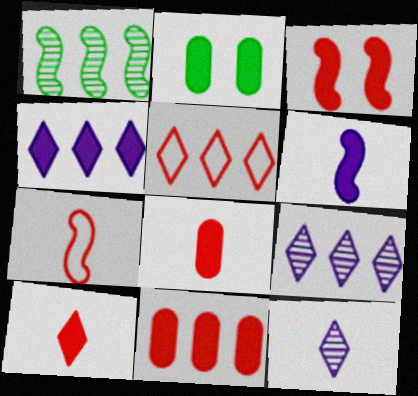[[2, 7, 9], 
[3, 10, 11]]